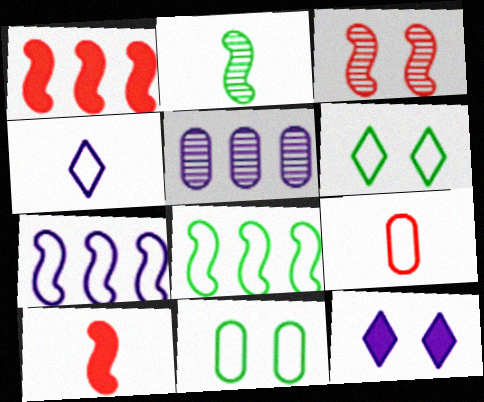[[3, 11, 12], 
[5, 6, 10], 
[6, 7, 9]]